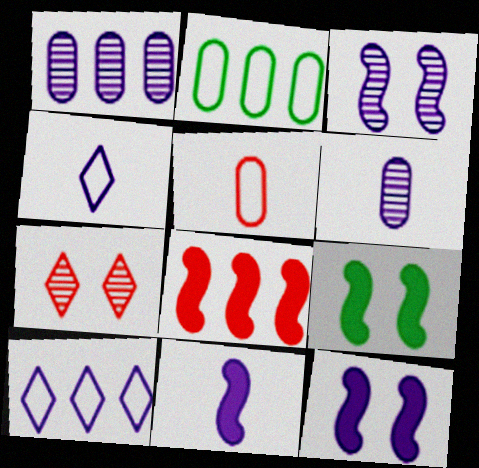[[1, 4, 12], 
[2, 7, 11], 
[4, 6, 11], 
[5, 7, 8], 
[6, 10, 12], 
[8, 9, 11]]